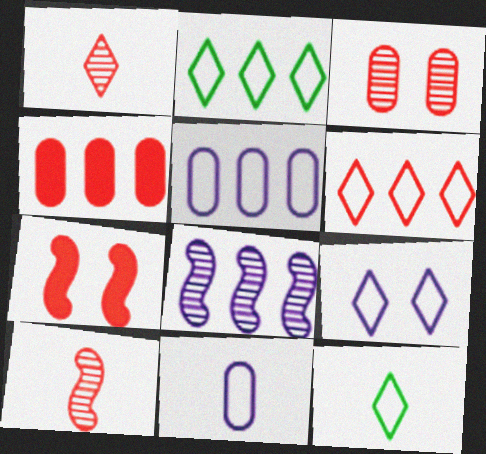[[2, 4, 8], 
[6, 9, 12]]